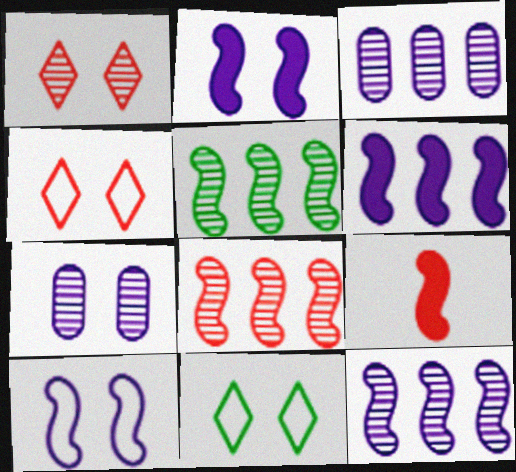[[3, 9, 11], 
[5, 8, 12], 
[5, 9, 10]]